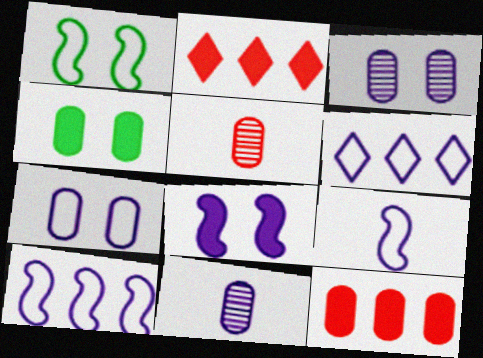[[1, 2, 11], 
[6, 7, 9], 
[6, 8, 11]]